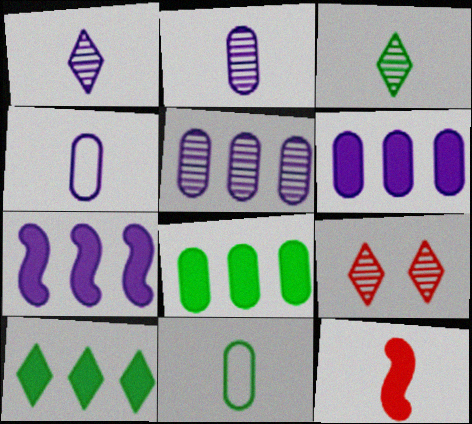[[1, 11, 12], 
[3, 4, 12], 
[7, 9, 11]]